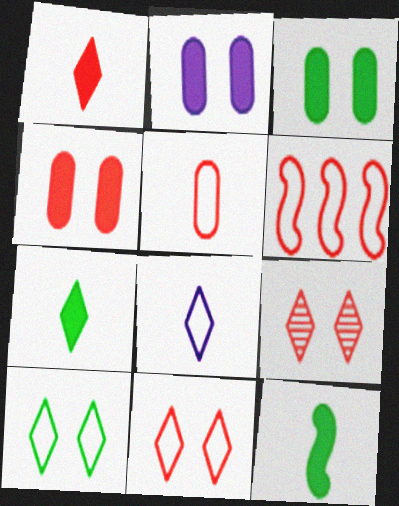[[2, 3, 4], 
[5, 6, 11]]